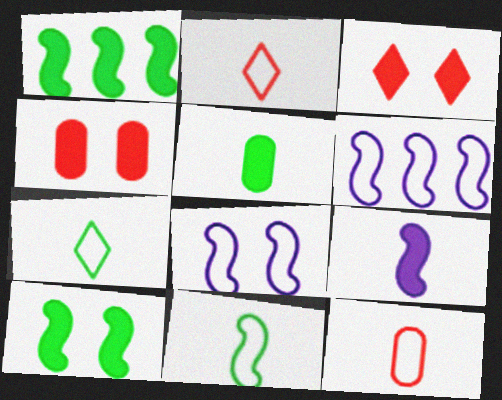[]